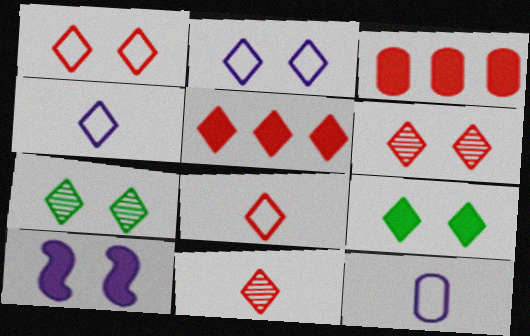[[1, 5, 11], 
[2, 6, 9], 
[4, 5, 7], 
[5, 6, 8]]